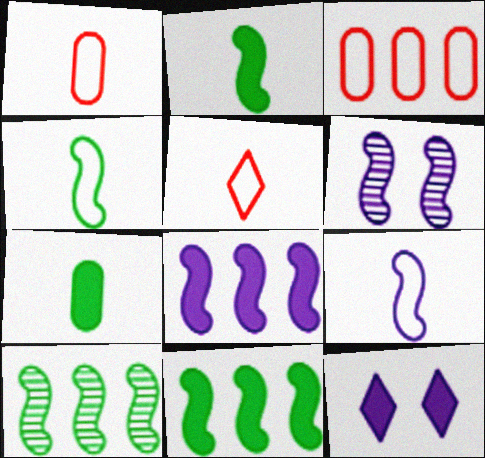[[1, 10, 12], 
[6, 8, 9]]